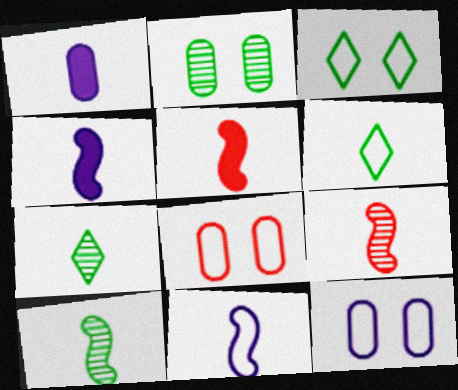[[1, 6, 9], 
[5, 10, 11]]